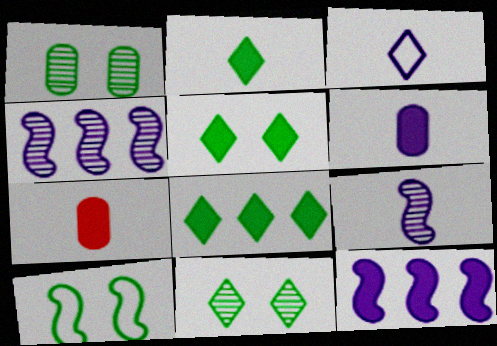[[1, 5, 10], 
[2, 5, 8], 
[3, 6, 9], 
[5, 7, 12]]